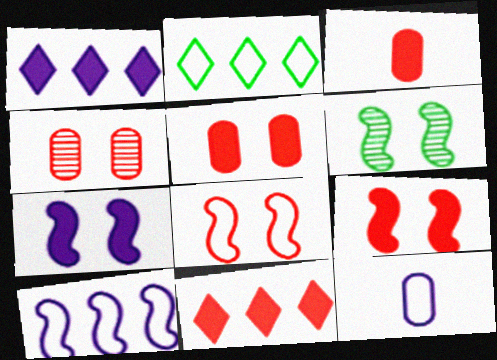[[2, 8, 12], 
[3, 9, 11], 
[6, 7, 8], 
[6, 11, 12]]